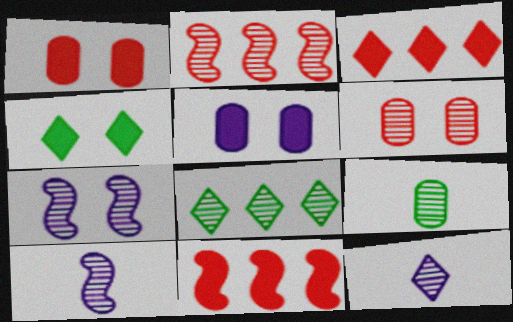[[6, 8, 10]]